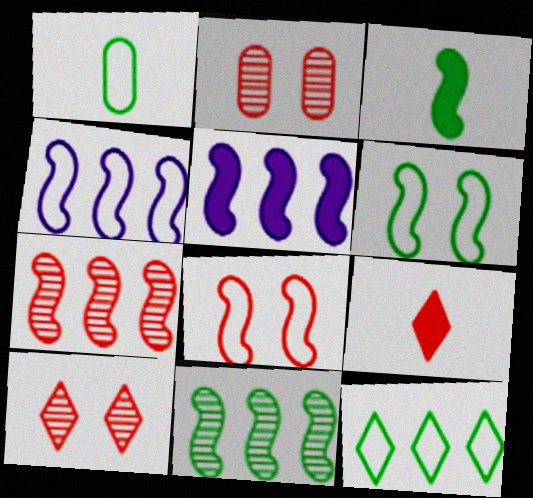[[1, 5, 10], 
[1, 6, 12], 
[3, 6, 11]]